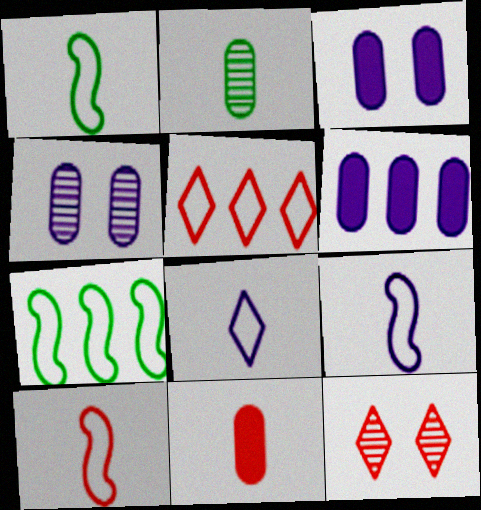[[1, 6, 12], 
[1, 9, 10]]